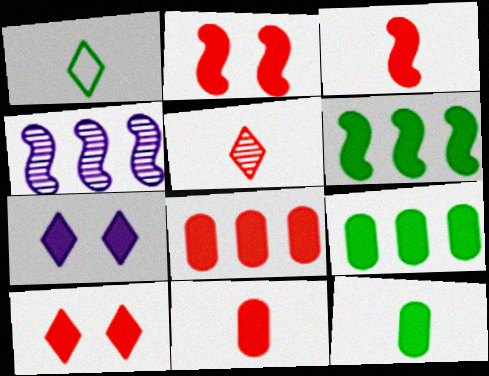[[3, 7, 9], 
[3, 8, 10], 
[6, 7, 11]]